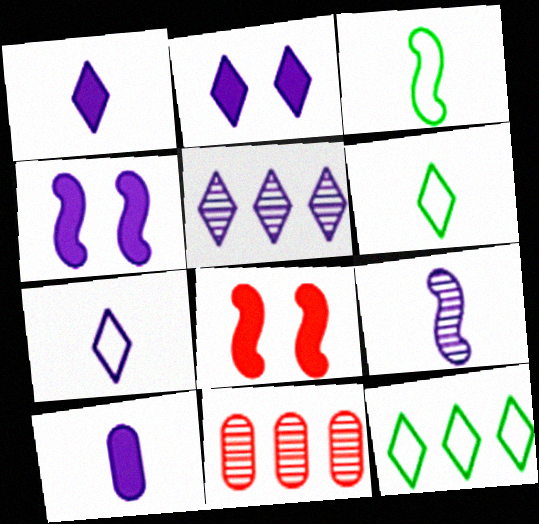[[2, 3, 11], 
[2, 5, 7], 
[4, 6, 11], 
[7, 9, 10]]